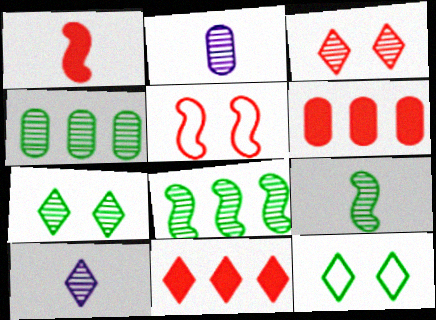[[2, 3, 8], 
[4, 7, 9], 
[10, 11, 12]]